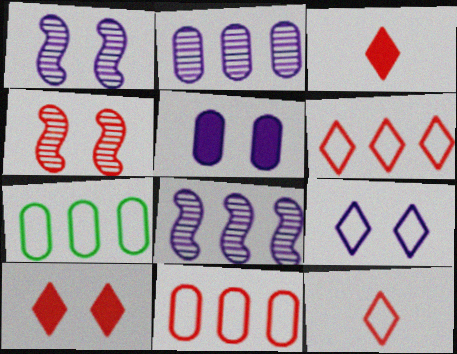[[1, 3, 7], 
[1, 5, 9], 
[3, 4, 11]]